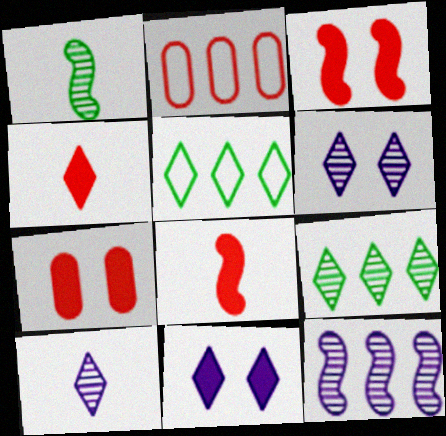[[1, 2, 11], 
[4, 5, 6]]